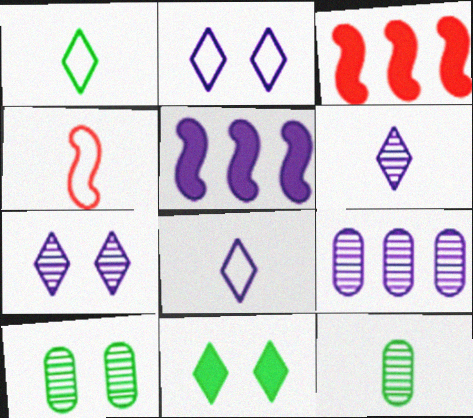[[2, 3, 12], 
[3, 8, 10], 
[4, 9, 11]]